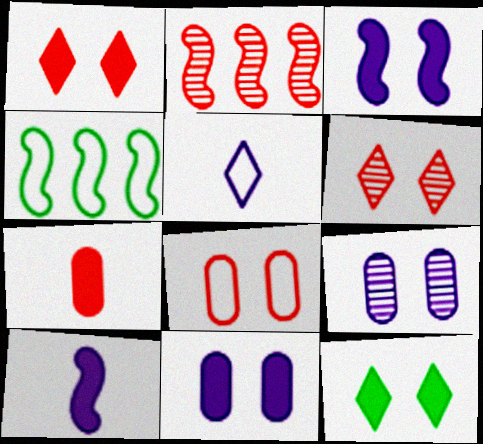[[4, 5, 8]]